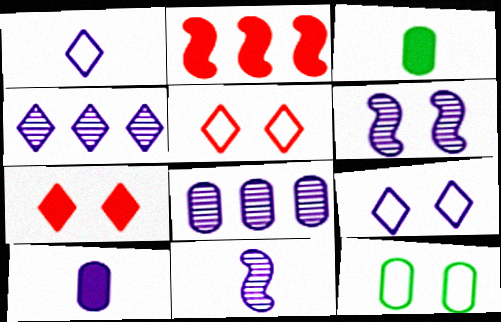[[1, 10, 11], 
[6, 7, 12]]